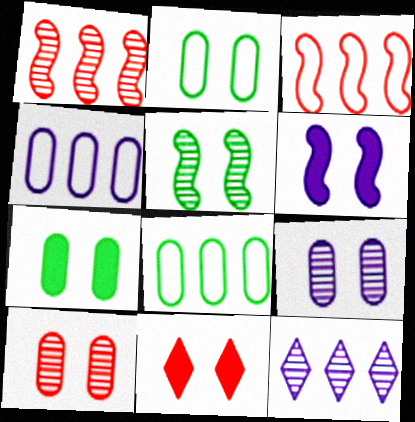[[6, 7, 11]]